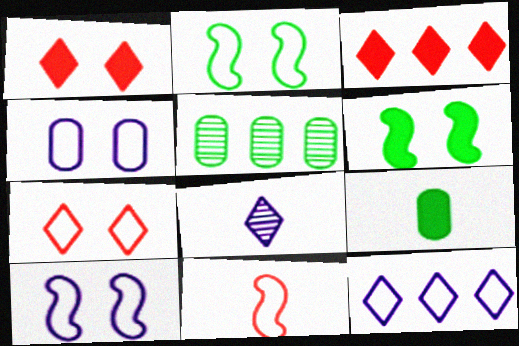[[2, 4, 7], 
[8, 9, 11]]